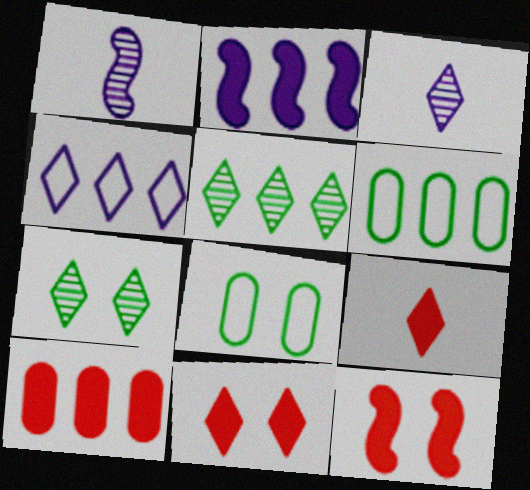[[1, 6, 11], 
[3, 6, 12], 
[4, 7, 9], 
[9, 10, 12]]